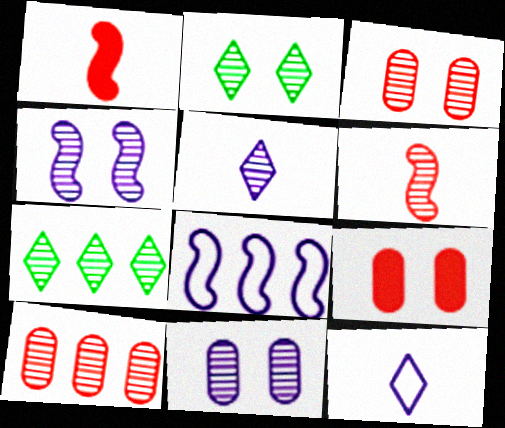[[2, 3, 4], 
[6, 7, 11]]